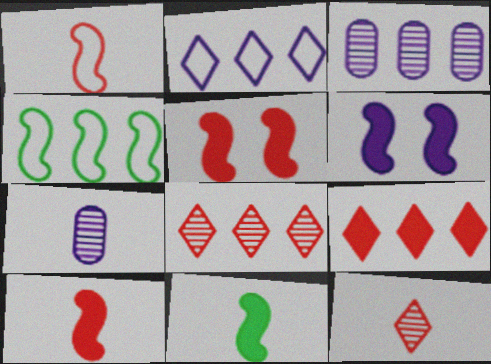[[2, 6, 7], 
[3, 4, 9]]